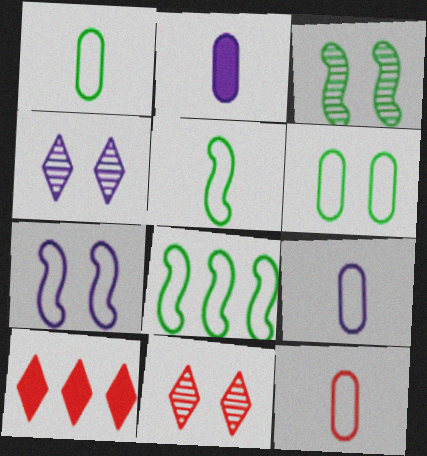[[1, 9, 12], 
[2, 8, 11], 
[3, 9, 10]]